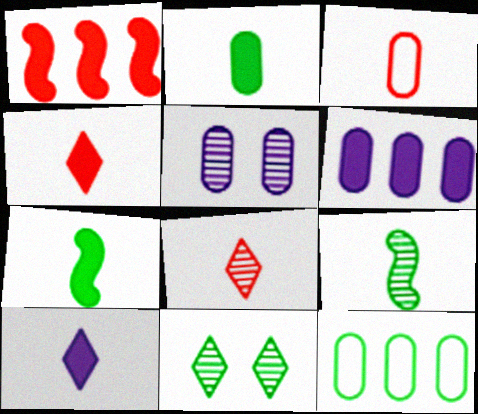[[3, 9, 10], 
[7, 11, 12]]